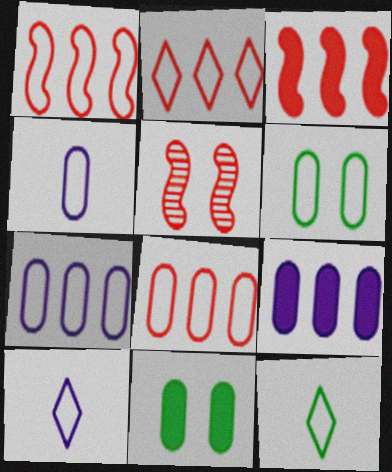[[1, 2, 8], 
[1, 6, 10], 
[4, 6, 8], 
[5, 9, 12]]